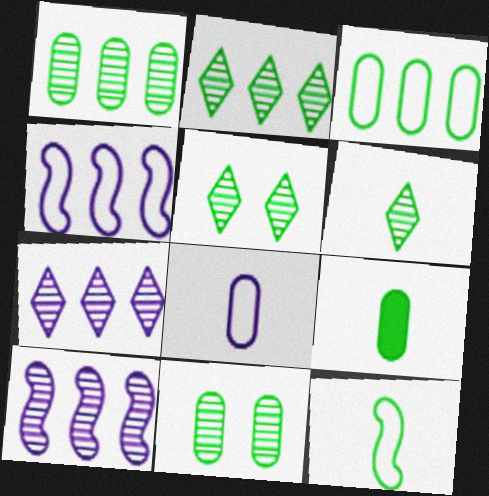[[2, 5, 6], 
[3, 9, 11], 
[6, 9, 12]]